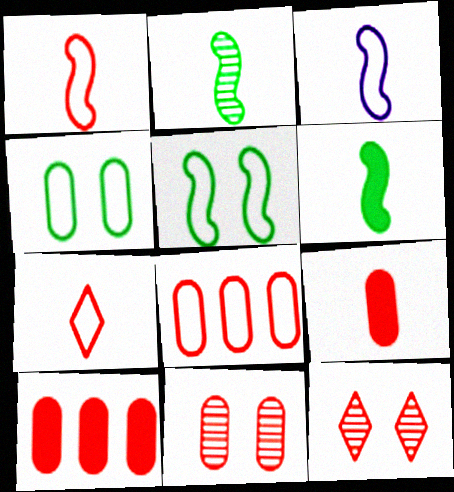[[1, 10, 12], 
[8, 9, 11]]